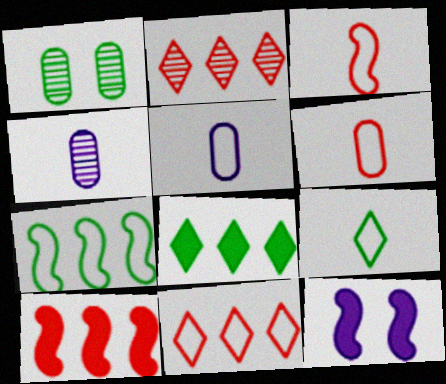[[3, 5, 9]]